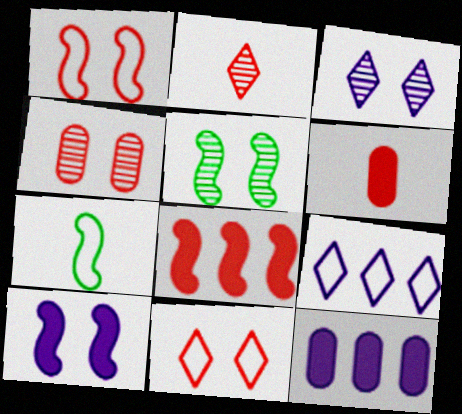[[1, 5, 10], 
[3, 4, 5], 
[5, 6, 9]]